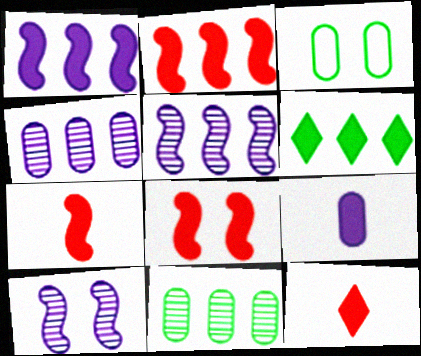[[2, 7, 8], 
[3, 5, 12], 
[6, 8, 9]]